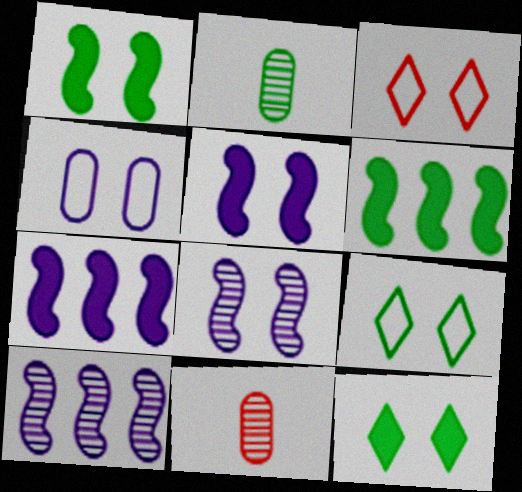[[2, 3, 7], 
[2, 6, 9], 
[7, 9, 11]]